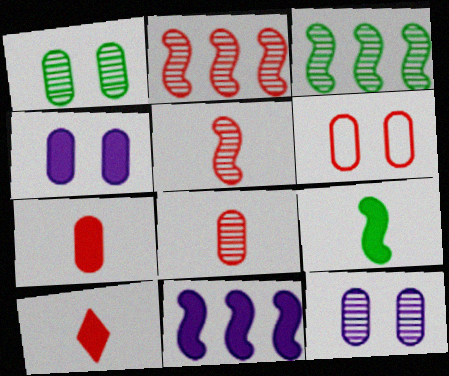[[1, 4, 6], 
[2, 6, 10]]